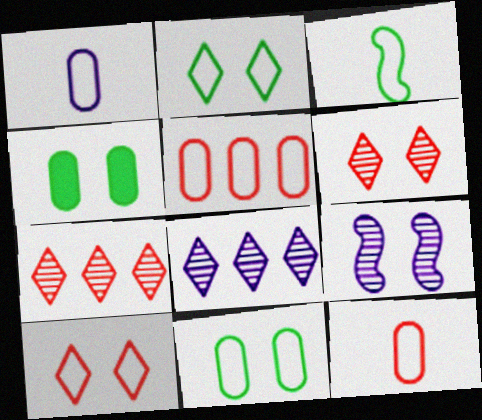[[1, 5, 11], 
[4, 9, 10]]